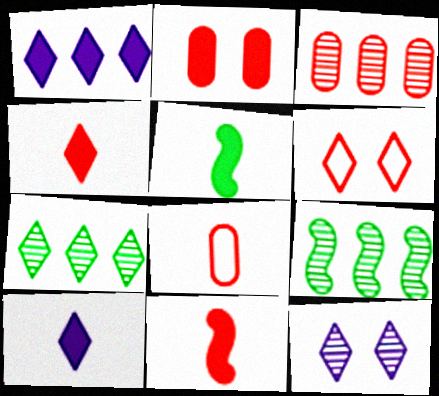[[1, 2, 5], 
[2, 3, 8], 
[3, 6, 11], 
[6, 7, 10]]